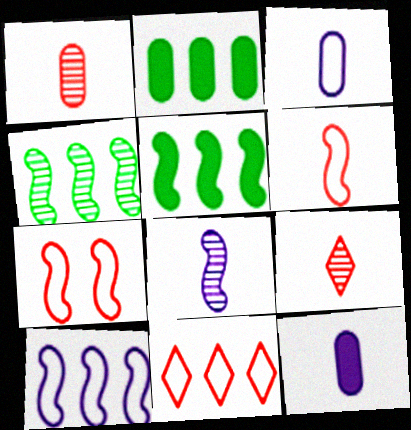[[5, 7, 8]]